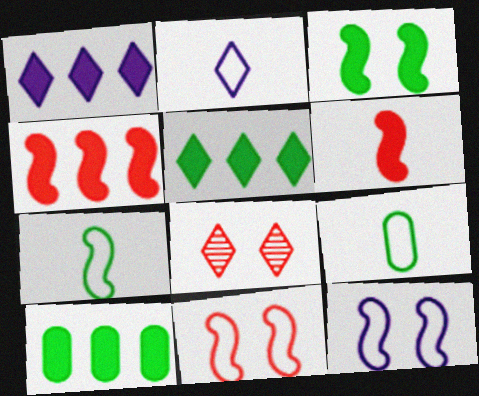[[1, 4, 10], 
[2, 5, 8]]